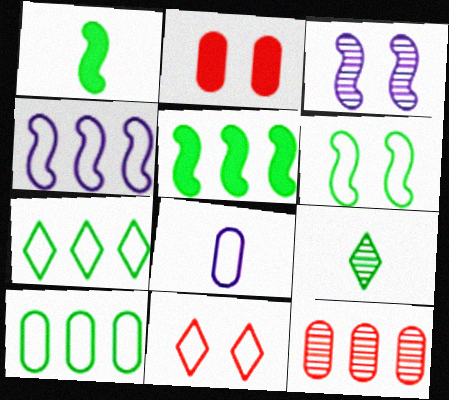[[2, 4, 9], 
[3, 9, 12]]